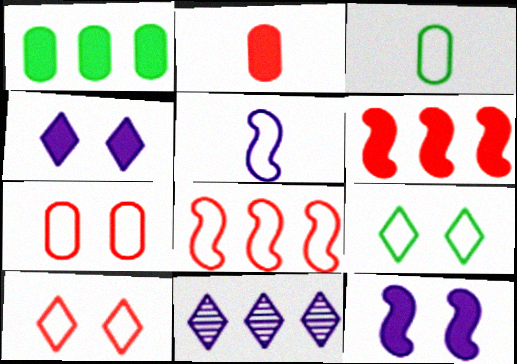[[1, 8, 11]]